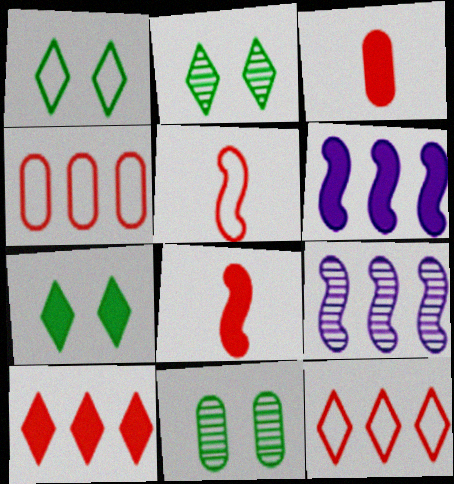[[1, 2, 7], 
[1, 3, 9], 
[3, 6, 7]]